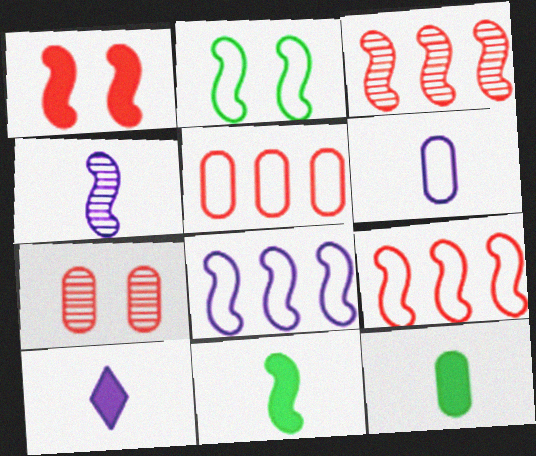[[4, 6, 10]]